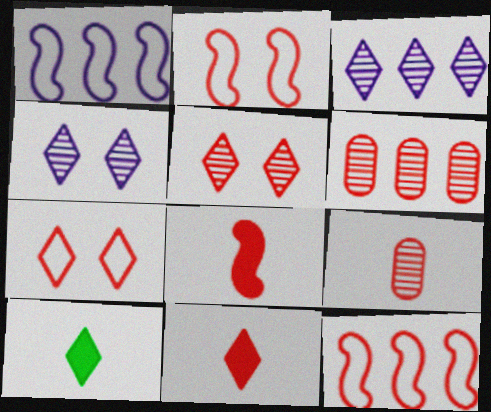[[2, 6, 11], 
[3, 7, 10], 
[6, 7, 8]]